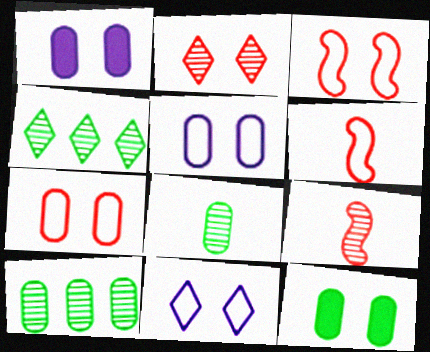[[1, 4, 6]]